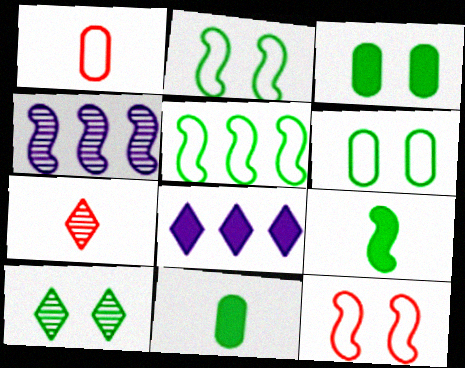[[2, 3, 10], 
[4, 9, 12], 
[5, 10, 11]]